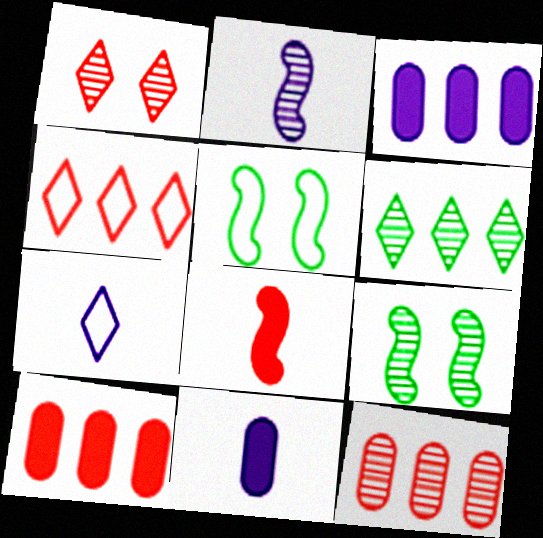[[2, 7, 11], 
[4, 9, 11], 
[7, 9, 10]]